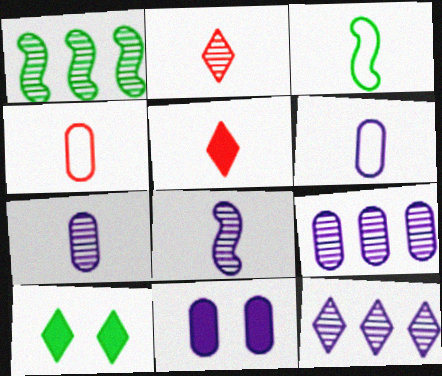[[3, 5, 7], 
[6, 9, 11]]